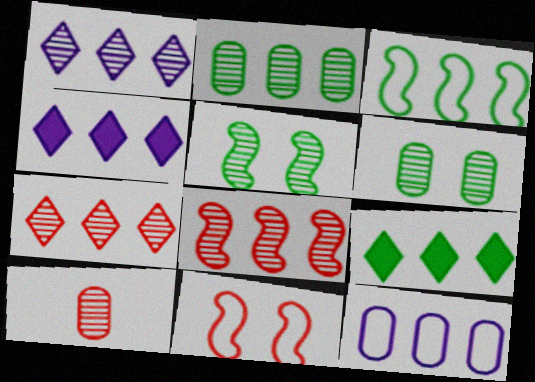[[1, 2, 8], 
[1, 5, 10], 
[2, 3, 9], 
[8, 9, 12]]